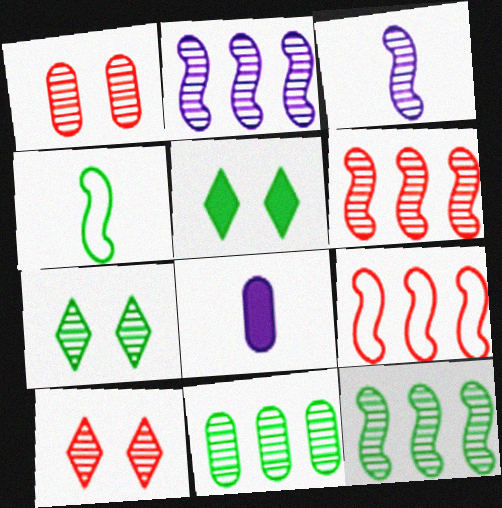[[2, 6, 12], 
[3, 10, 11], 
[4, 5, 11], 
[7, 8, 9]]